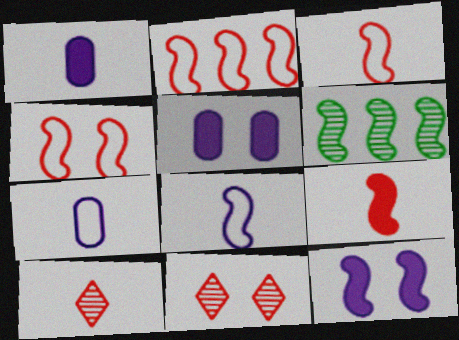[[2, 3, 4], 
[3, 6, 12]]